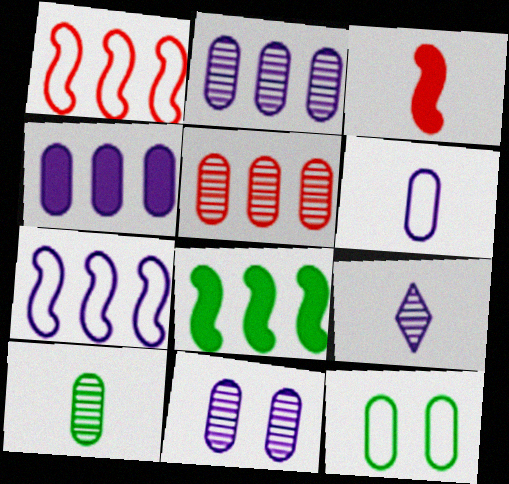[[4, 6, 11], 
[5, 10, 11]]